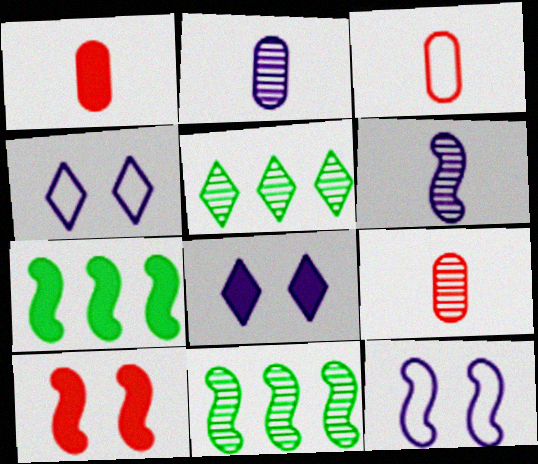[[1, 3, 9], 
[1, 4, 11], 
[1, 5, 12], 
[1, 7, 8], 
[3, 8, 11], 
[4, 7, 9]]